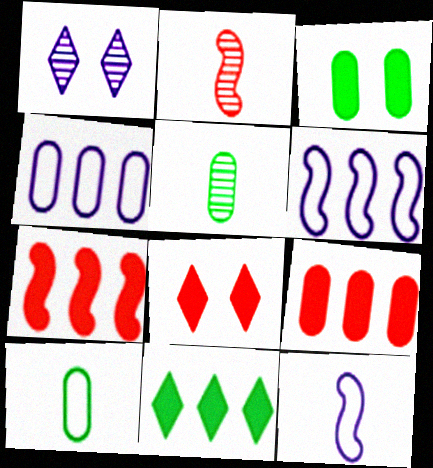[[1, 7, 10], 
[5, 6, 8]]